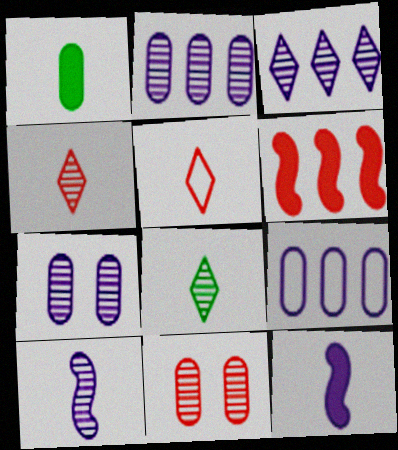[[1, 5, 10], 
[1, 9, 11], 
[3, 7, 10], 
[5, 6, 11]]